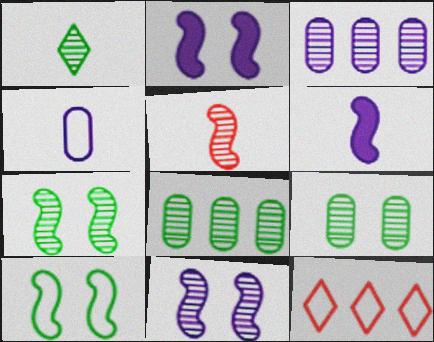[[1, 7, 8], 
[4, 10, 12], 
[6, 9, 12]]